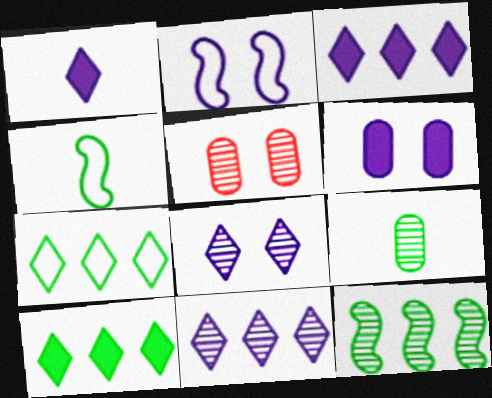[[2, 6, 8], 
[3, 4, 5]]